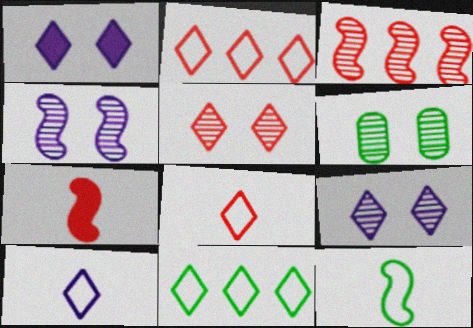[[4, 5, 6]]